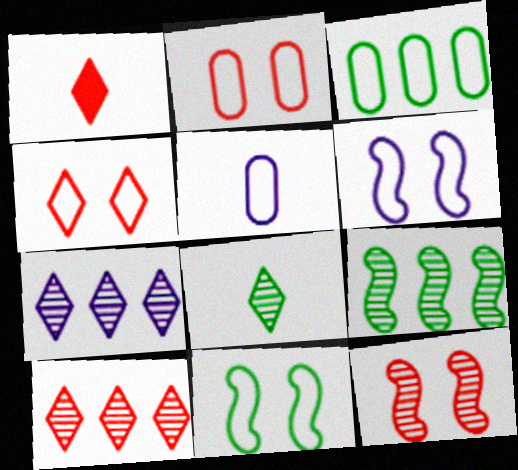[[1, 4, 10], 
[2, 3, 5]]